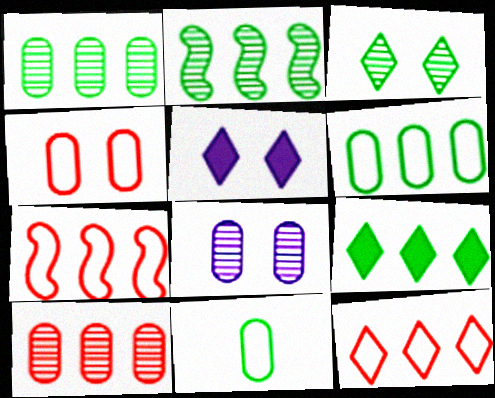[[2, 6, 9]]